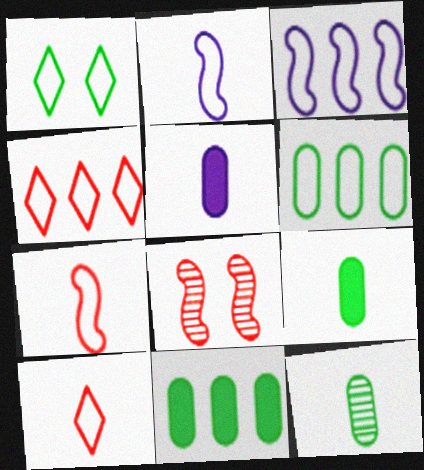[[3, 4, 6]]